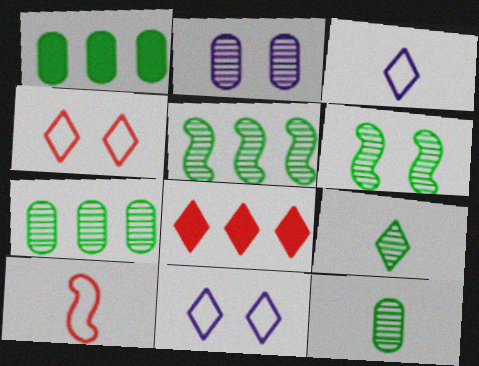[[6, 7, 9], 
[8, 9, 11]]